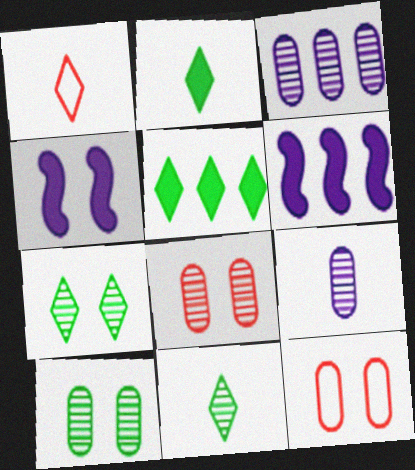[[1, 6, 10], 
[4, 7, 12], 
[6, 11, 12]]